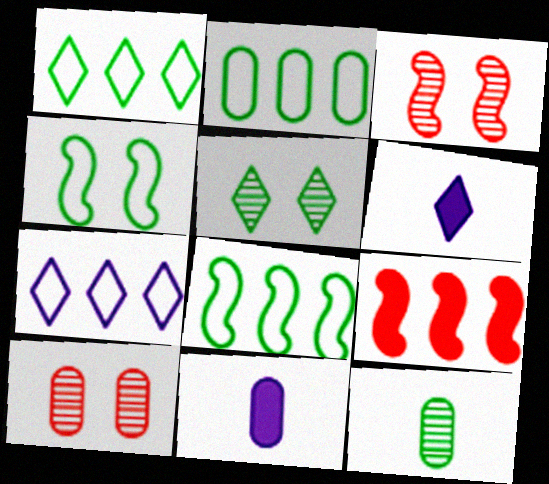[[1, 2, 8], 
[1, 3, 11], 
[2, 3, 6], 
[2, 10, 11], 
[6, 8, 10]]